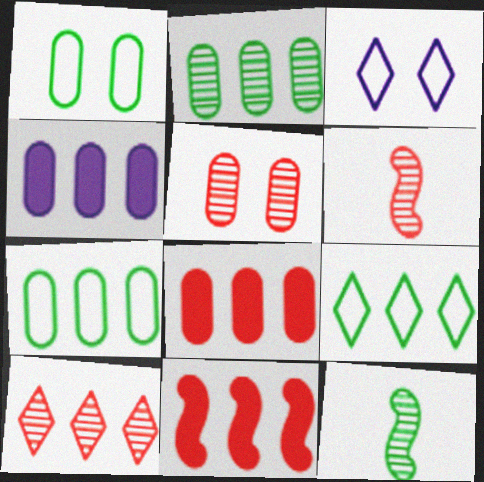[[3, 8, 12], 
[5, 6, 10]]